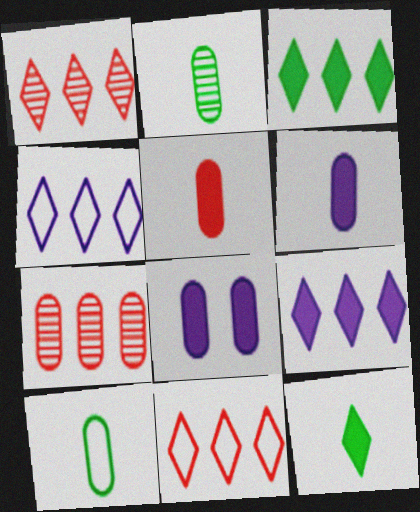[[1, 3, 4], 
[7, 8, 10]]